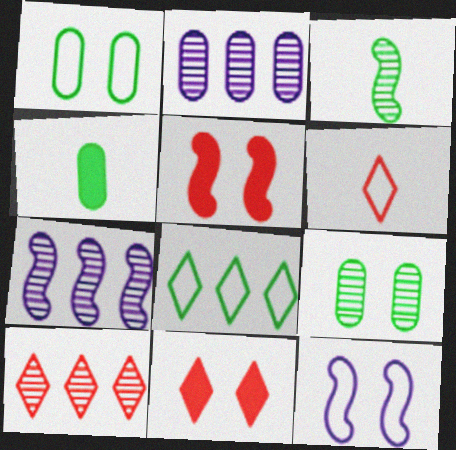[[4, 10, 12], 
[6, 10, 11], 
[9, 11, 12]]